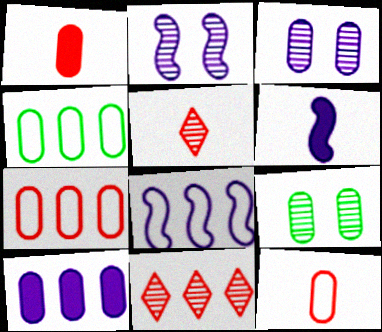[[1, 3, 4], 
[2, 6, 8], 
[9, 10, 12]]